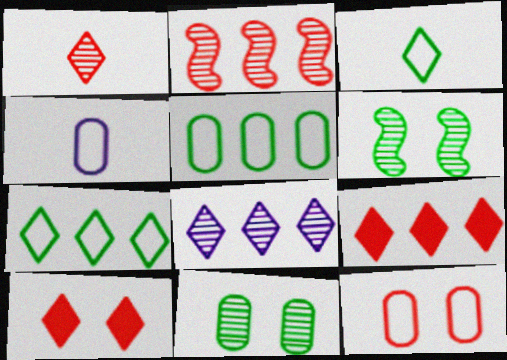[[3, 8, 10], 
[4, 5, 12], 
[4, 6, 9], 
[7, 8, 9]]